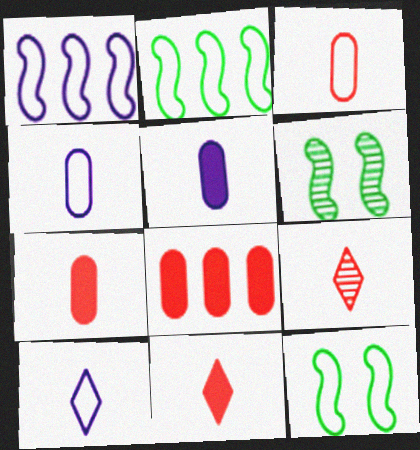[[6, 8, 10]]